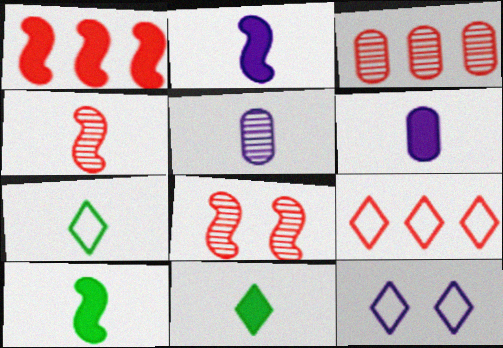[[1, 3, 9], 
[3, 10, 12], 
[4, 6, 7], 
[7, 9, 12]]